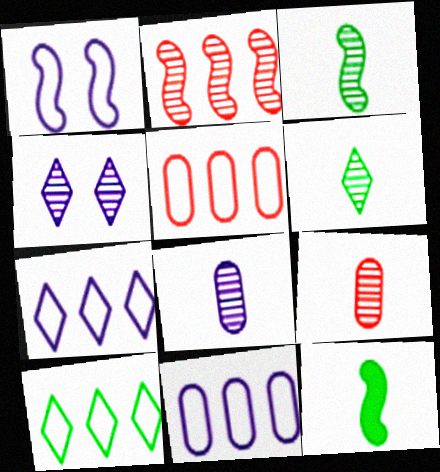[[1, 2, 12], 
[4, 5, 12]]